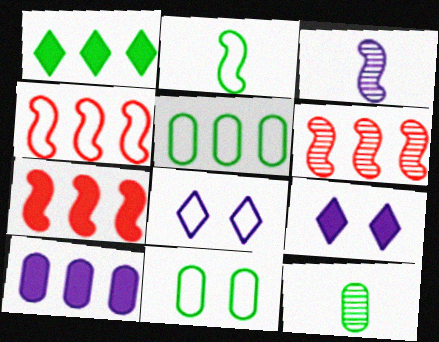[[1, 7, 10], 
[3, 8, 10], 
[4, 6, 7], 
[4, 9, 12], 
[7, 8, 12]]